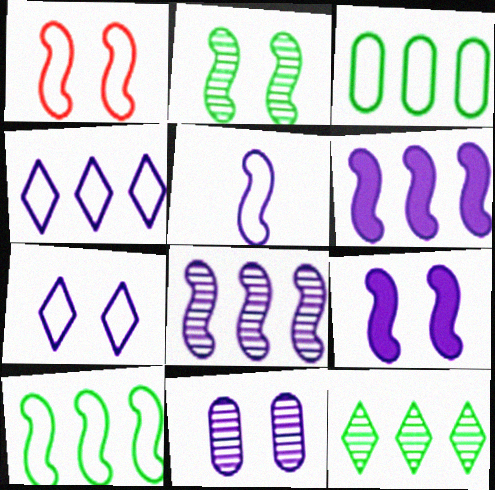[[1, 2, 9], 
[1, 5, 10], 
[5, 8, 9], 
[7, 9, 11]]